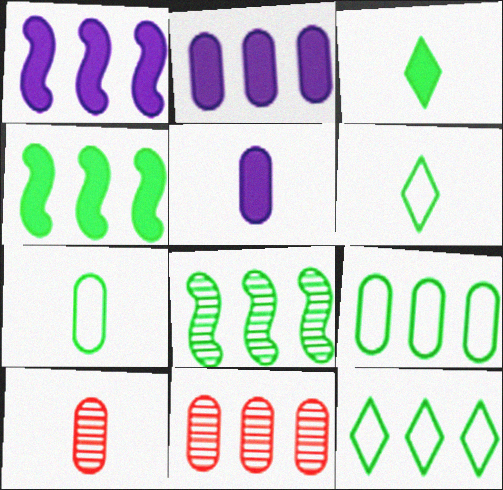[[1, 11, 12], 
[2, 9, 11], 
[5, 7, 10]]